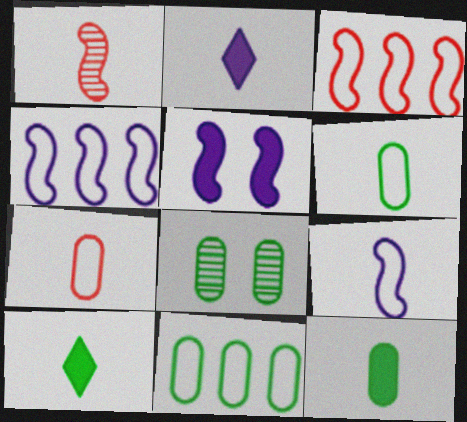[[1, 2, 6], 
[2, 3, 8], 
[8, 11, 12]]